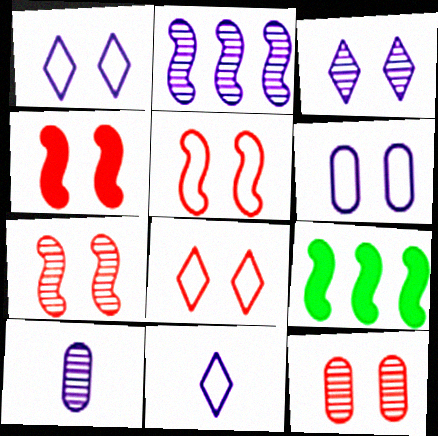[[2, 3, 10], 
[4, 5, 7], 
[4, 8, 12], 
[8, 9, 10], 
[9, 11, 12]]